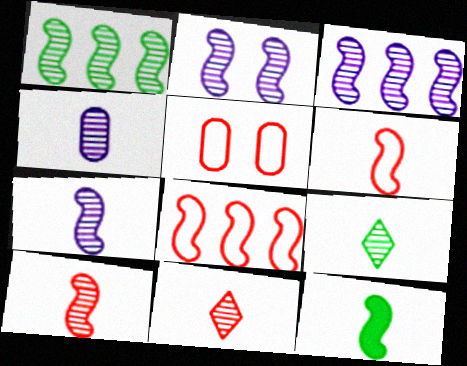[[1, 2, 10], 
[2, 3, 7], 
[2, 8, 12], 
[4, 9, 10], 
[6, 7, 12]]